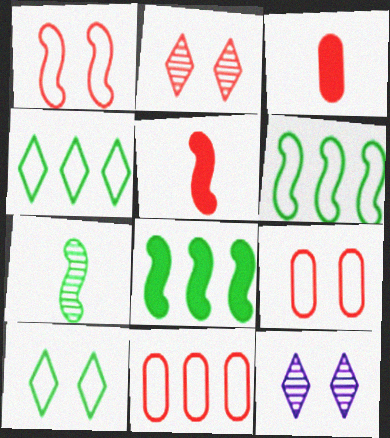[[2, 5, 11], 
[3, 6, 12]]